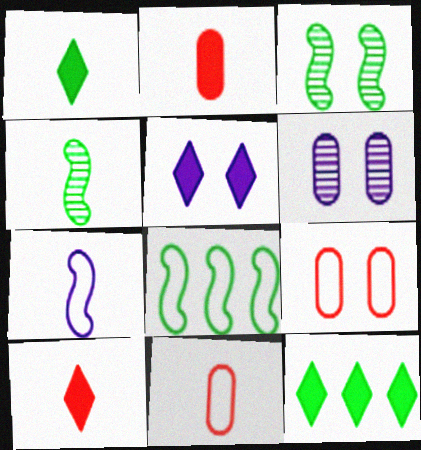[[3, 5, 9], 
[5, 10, 12], 
[6, 8, 10]]